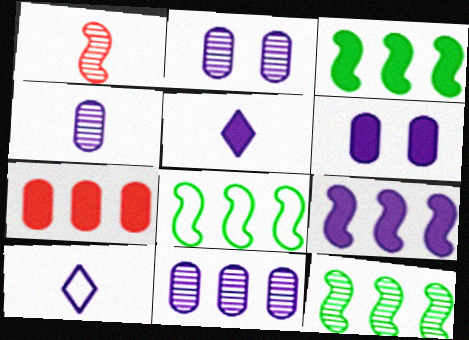[[2, 4, 11], 
[2, 9, 10], 
[3, 8, 12], 
[5, 6, 9]]